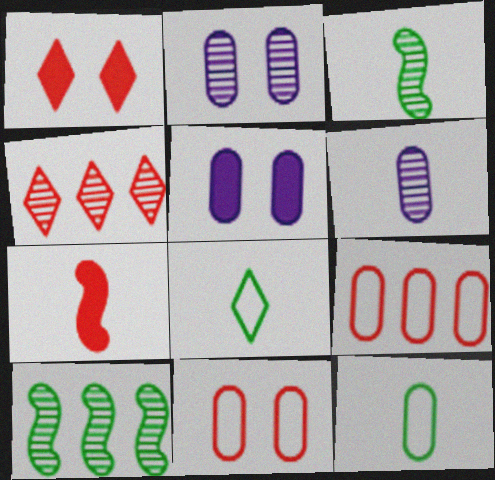[[2, 3, 4], 
[4, 7, 11], 
[6, 7, 8]]